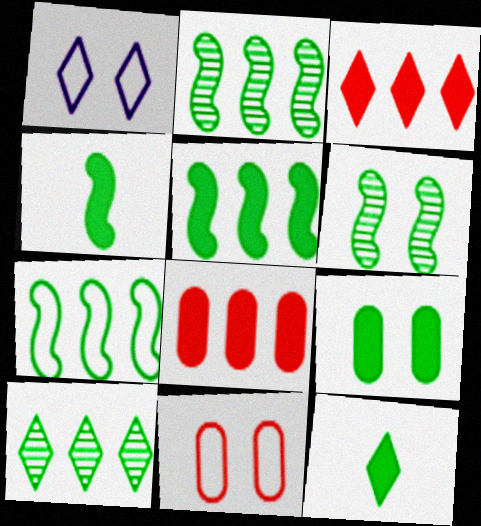[[2, 5, 7], 
[4, 6, 7], 
[5, 9, 12]]